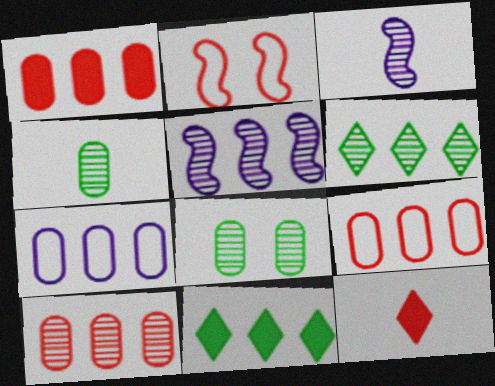[[1, 9, 10], 
[2, 10, 12], 
[5, 6, 10], 
[5, 9, 11]]